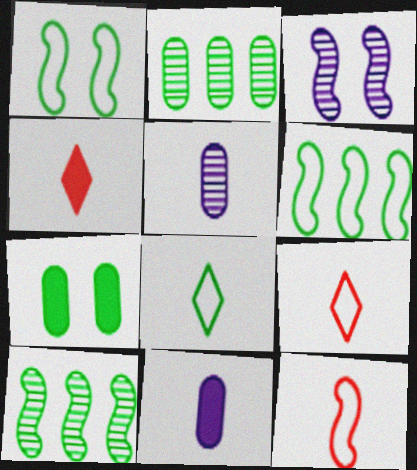[[7, 8, 10]]